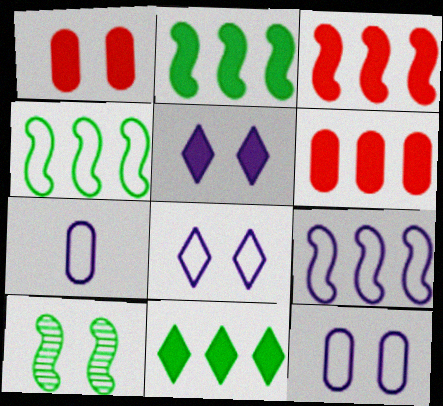[[1, 8, 10], 
[7, 8, 9]]